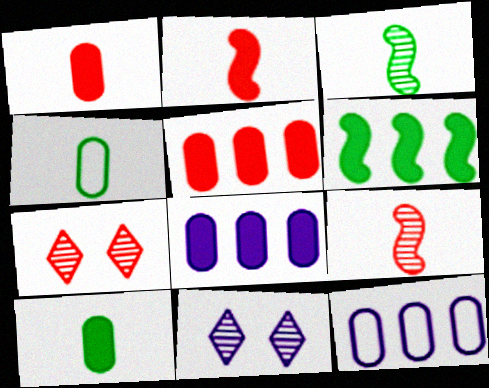[]